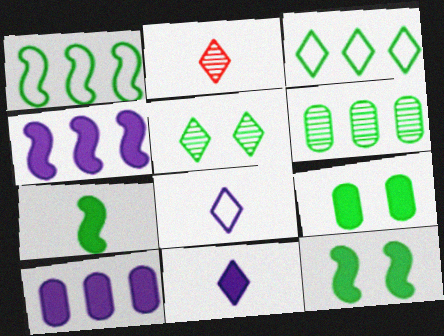[]